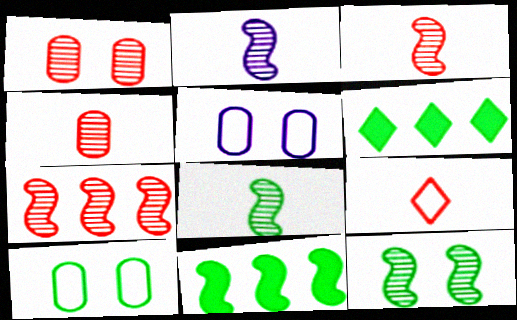[[2, 3, 8], 
[2, 7, 12], 
[3, 5, 6], 
[6, 8, 10]]